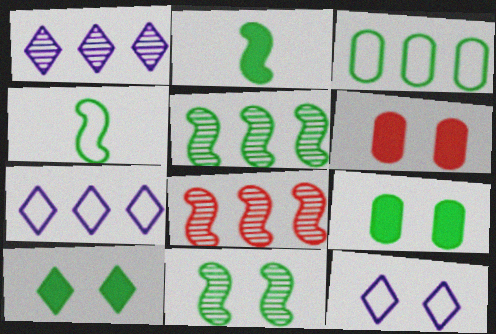[[1, 4, 6], 
[6, 11, 12]]